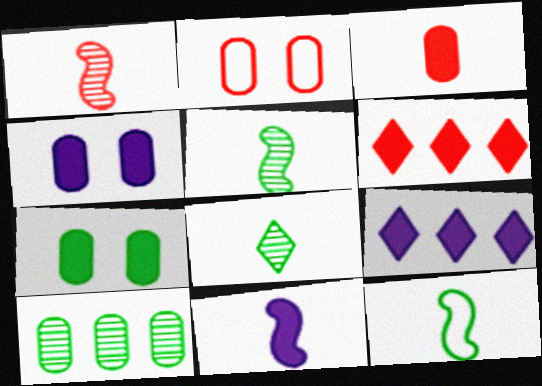[[1, 2, 6], 
[1, 11, 12], 
[2, 5, 9], 
[4, 9, 11], 
[6, 7, 11]]